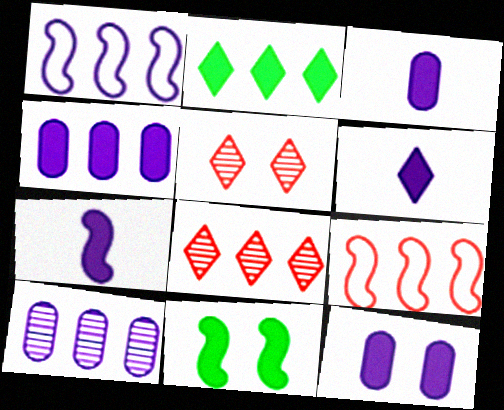[[2, 9, 10], 
[3, 4, 12], 
[3, 6, 7]]